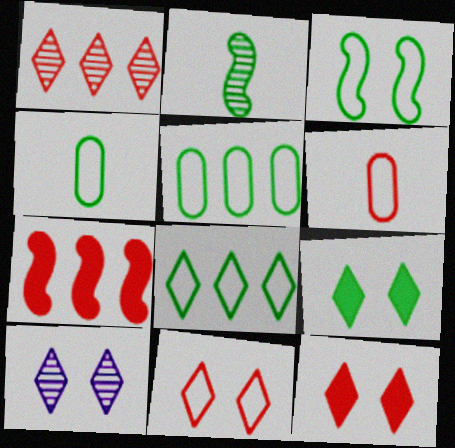[[2, 5, 9], 
[3, 4, 8], 
[4, 7, 10], 
[9, 10, 11]]